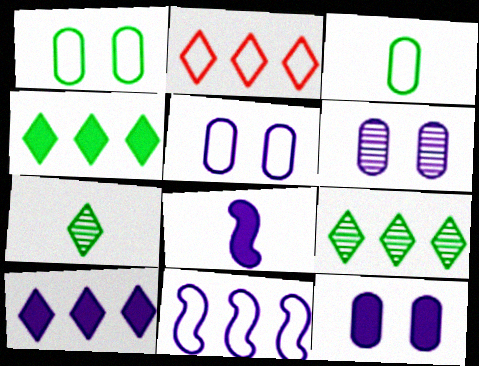[[2, 9, 10], 
[5, 6, 12], 
[8, 10, 12]]